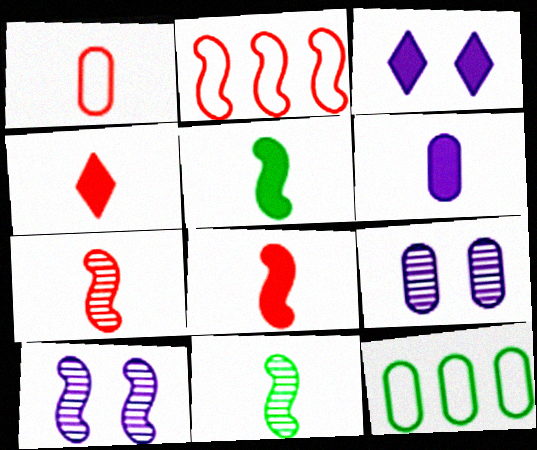[[1, 4, 7], 
[2, 5, 10], 
[3, 7, 12], 
[4, 5, 6], 
[4, 10, 12]]